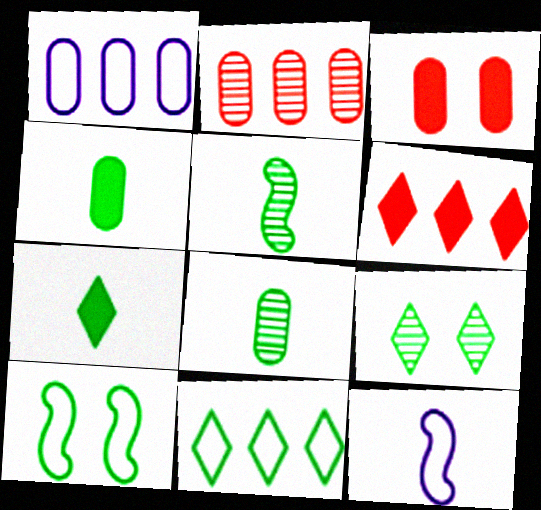[[1, 3, 8], 
[7, 9, 11]]